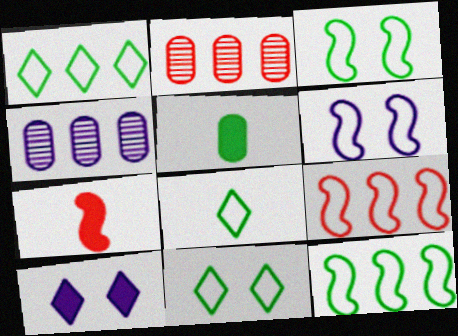[[1, 8, 11], 
[4, 7, 11]]